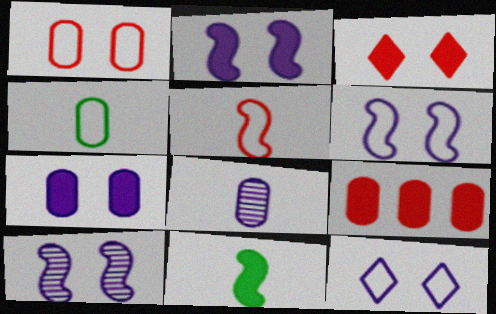[[2, 6, 10], 
[7, 10, 12]]